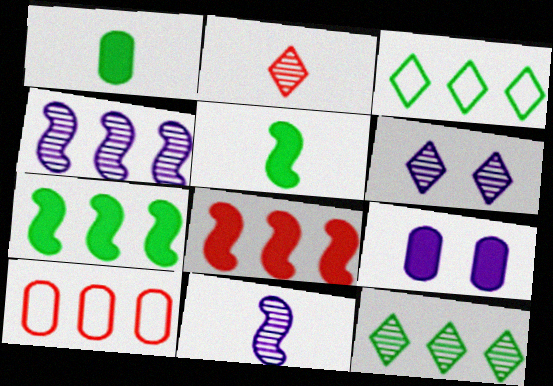[[2, 6, 12], 
[5, 6, 10]]